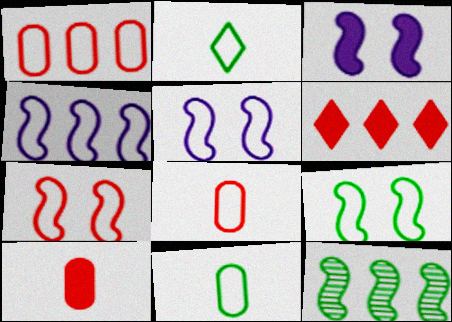[[1, 2, 5], 
[5, 7, 9]]